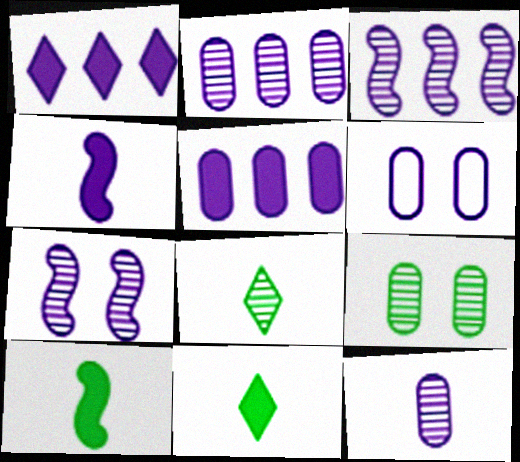[[5, 6, 12]]